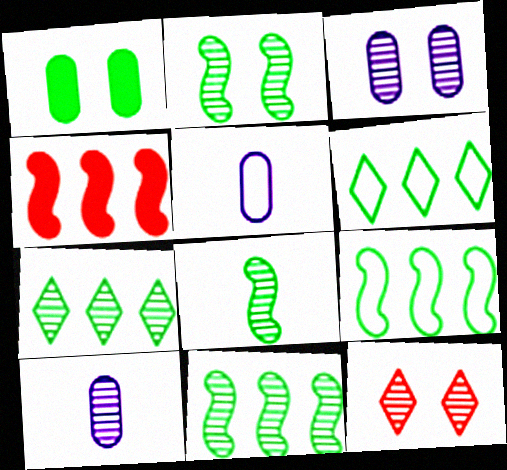[[1, 6, 8], 
[2, 3, 12], 
[2, 8, 11], 
[10, 11, 12]]